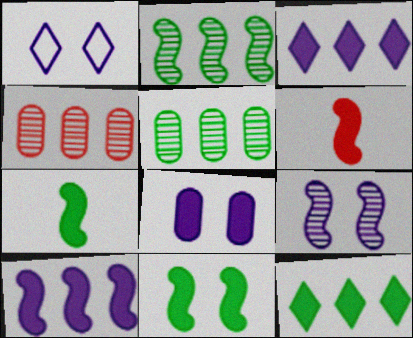[[1, 4, 7], 
[1, 5, 6], 
[1, 8, 9], 
[6, 8, 12], 
[6, 10, 11]]